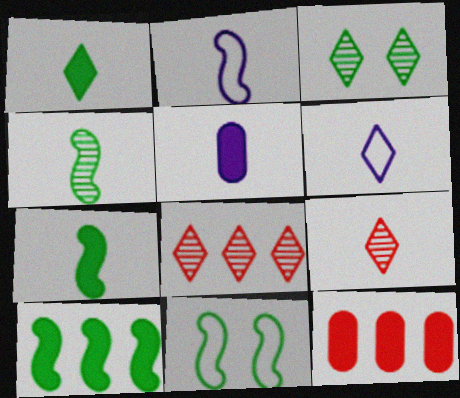[[1, 6, 9], 
[2, 3, 12], 
[4, 10, 11], 
[5, 8, 11]]